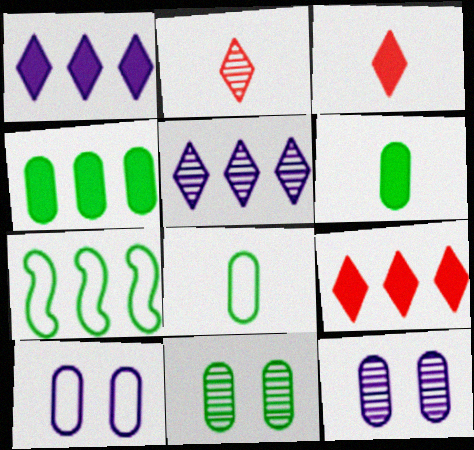[[3, 7, 12], 
[4, 8, 11]]